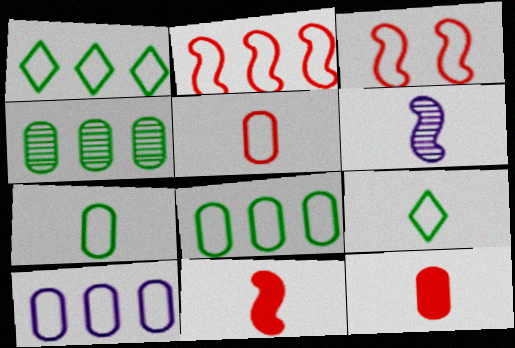[[1, 2, 10], 
[3, 9, 10], 
[6, 9, 12]]